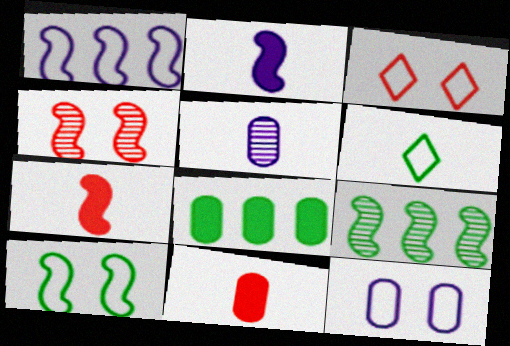[[3, 10, 12], 
[5, 6, 7]]